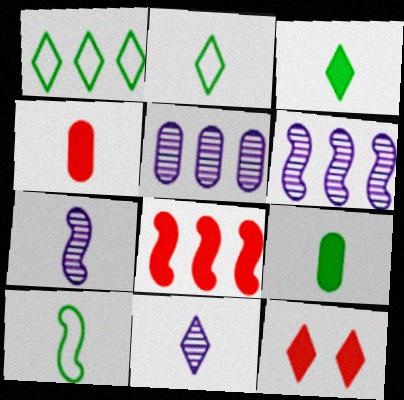[[1, 5, 8], 
[1, 11, 12], 
[2, 4, 7], 
[4, 8, 12], 
[4, 10, 11], 
[5, 10, 12]]